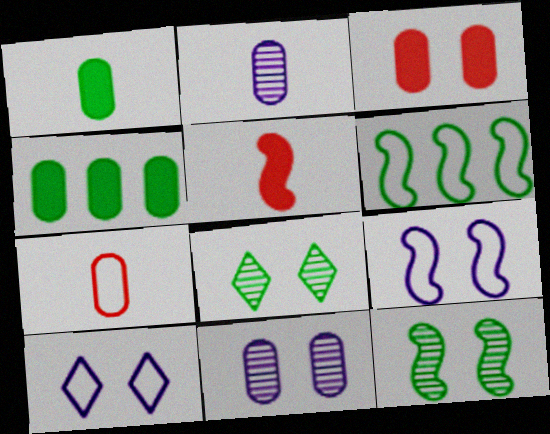[[1, 2, 7], 
[1, 6, 8], 
[3, 8, 9], 
[3, 10, 12], 
[4, 7, 11], 
[6, 7, 10]]